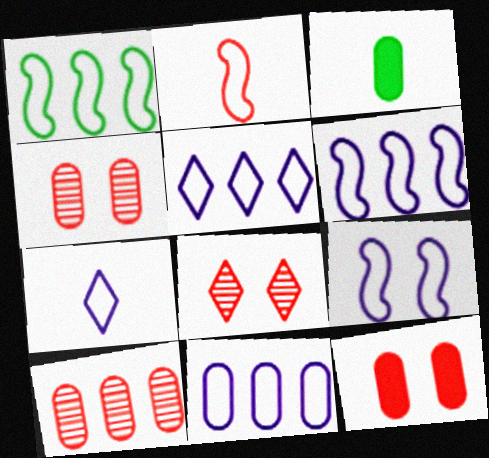[[1, 2, 9], 
[3, 4, 11], 
[3, 6, 8], 
[5, 6, 11], 
[7, 9, 11]]